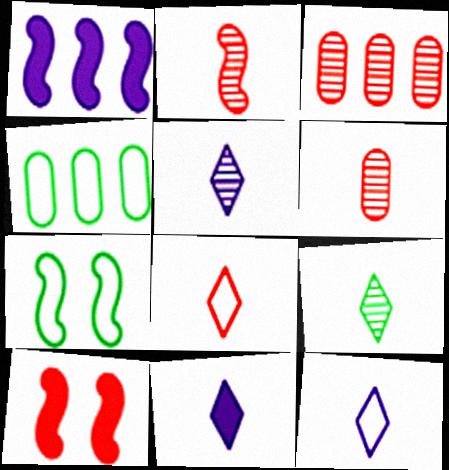[[1, 2, 7], 
[3, 7, 11], 
[3, 8, 10], 
[4, 5, 10], 
[5, 11, 12], 
[8, 9, 11]]